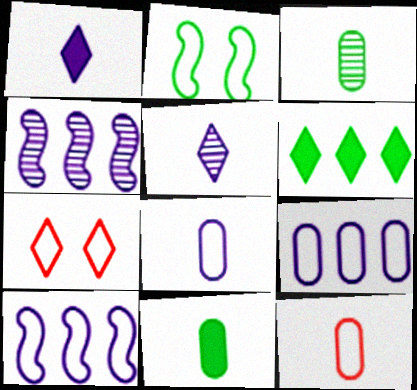[[2, 3, 6], 
[4, 7, 11], 
[5, 6, 7]]